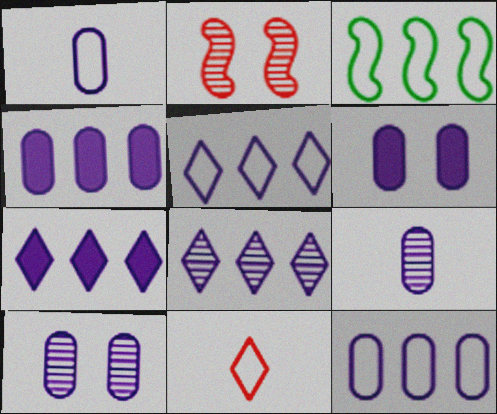[[1, 4, 10], 
[5, 7, 8], 
[6, 9, 12]]